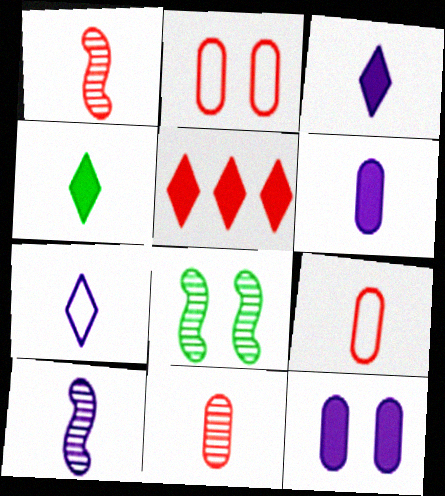[[1, 2, 5], 
[4, 9, 10], 
[6, 7, 10]]